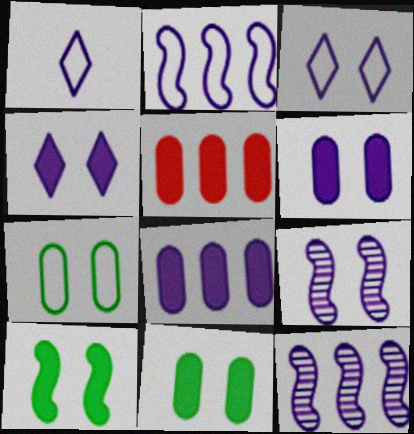[[1, 6, 12], 
[1, 8, 9], 
[3, 6, 9]]